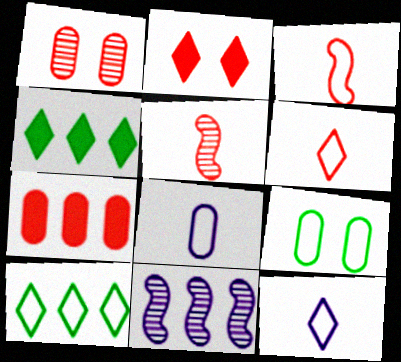[[7, 10, 11]]